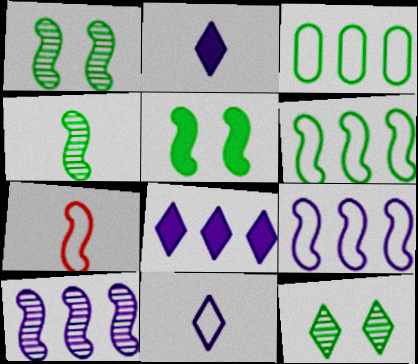[[4, 5, 6], 
[5, 7, 10]]